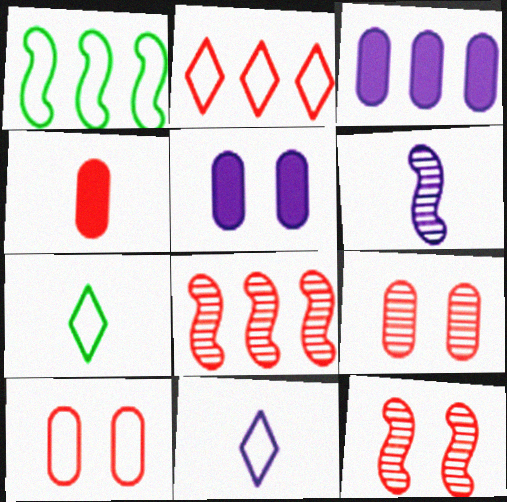[[1, 10, 11], 
[2, 4, 12], 
[3, 7, 12], 
[4, 6, 7], 
[5, 7, 8]]